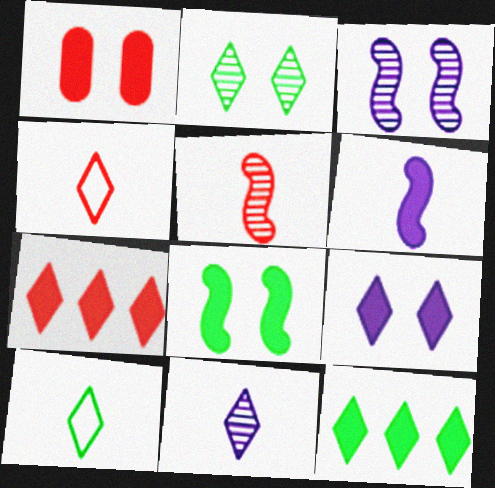[[1, 6, 12], 
[1, 8, 9], 
[2, 10, 12]]